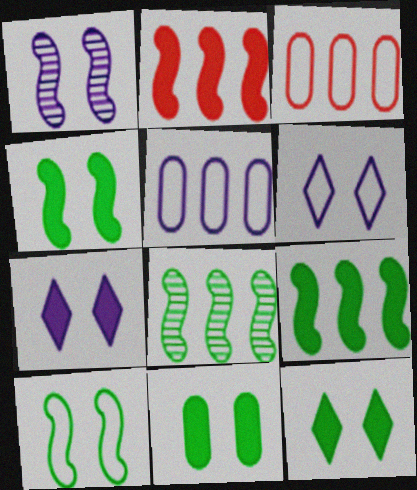[[4, 11, 12]]